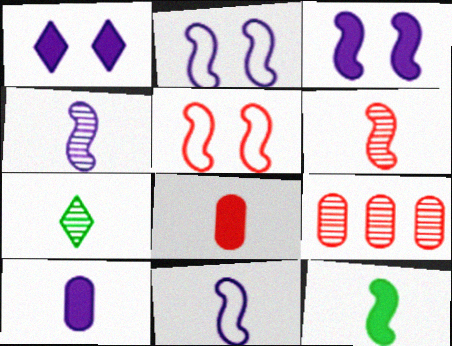[[6, 11, 12], 
[7, 8, 11]]